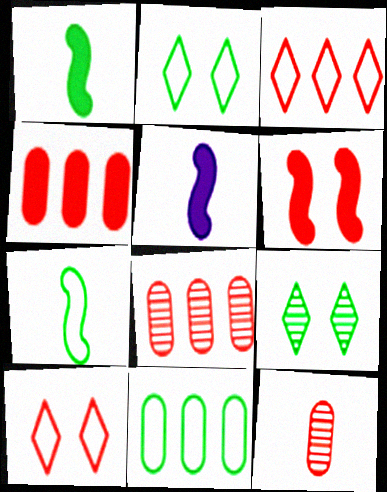[[1, 9, 11], 
[2, 5, 8], 
[2, 7, 11], 
[3, 6, 12]]